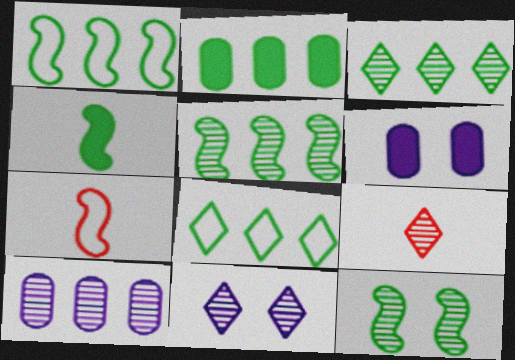[[1, 2, 3], 
[1, 4, 12], 
[1, 6, 9], 
[2, 5, 8], 
[2, 7, 11], 
[3, 6, 7], 
[3, 9, 11], 
[9, 10, 12]]